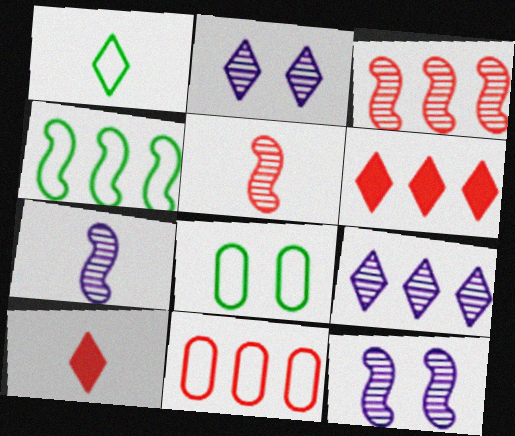[[1, 2, 6], 
[1, 4, 8], 
[3, 6, 11], 
[6, 7, 8]]